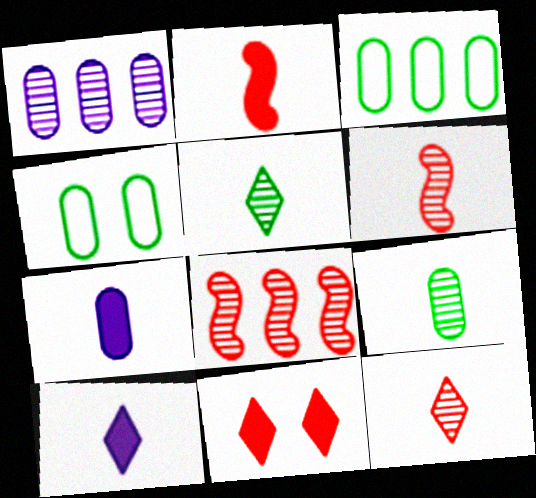[[4, 8, 10]]